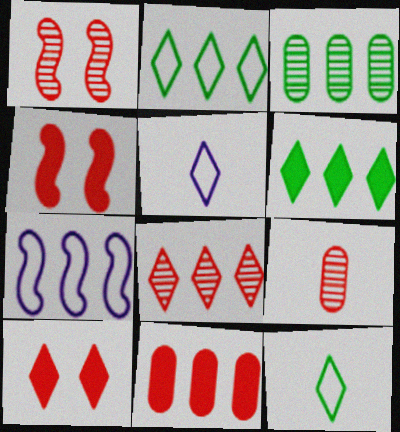[[1, 8, 9], 
[3, 4, 5]]